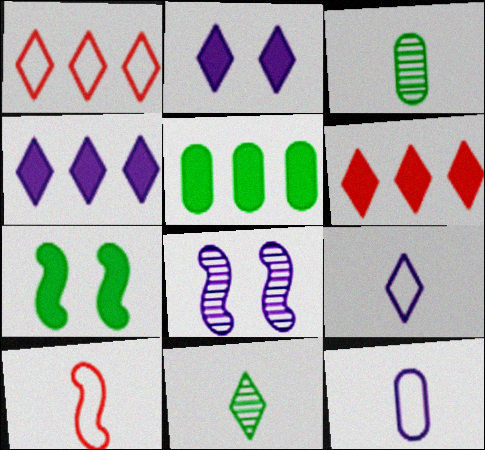[[1, 2, 11], 
[4, 8, 12]]